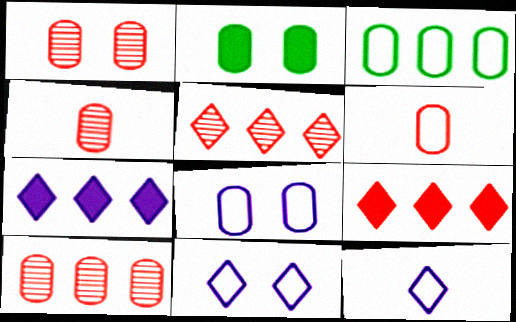[[1, 2, 8], 
[1, 4, 10], 
[3, 6, 8]]